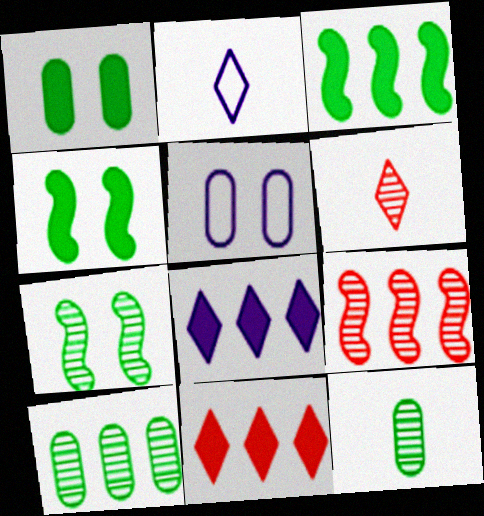[[1, 2, 9], 
[3, 5, 6]]